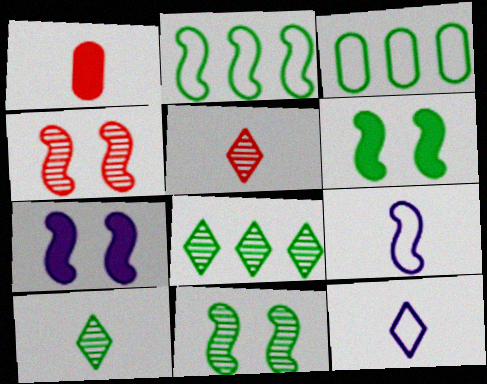[[1, 9, 10], 
[3, 5, 7], 
[3, 6, 10]]